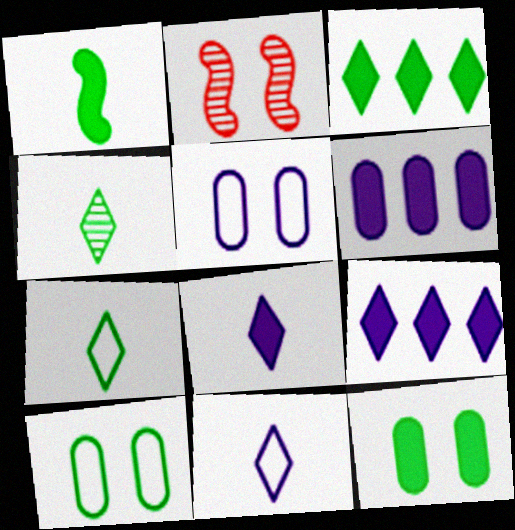[[1, 3, 12], 
[2, 6, 7]]